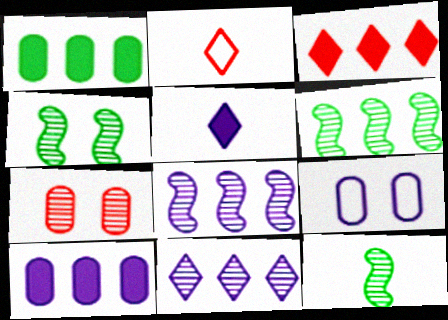[[2, 4, 10], 
[3, 9, 12], 
[4, 6, 12], 
[5, 8, 9], 
[7, 11, 12]]